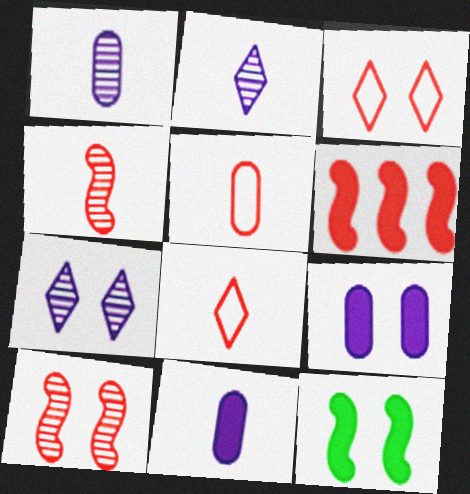[]